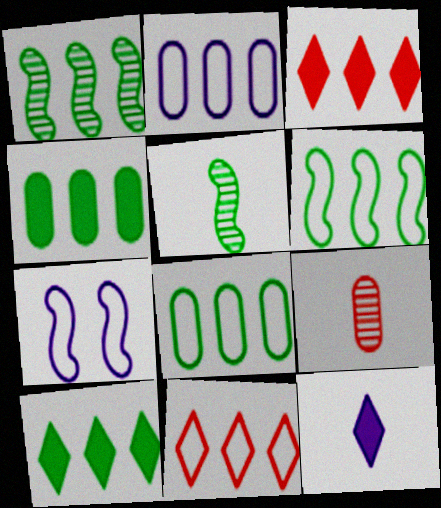[[1, 2, 3], 
[1, 8, 10], 
[2, 6, 11], 
[7, 9, 10]]